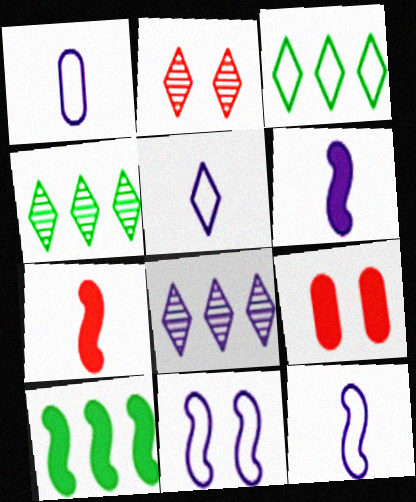[[1, 2, 10], 
[1, 5, 12], 
[4, 9, 12]]